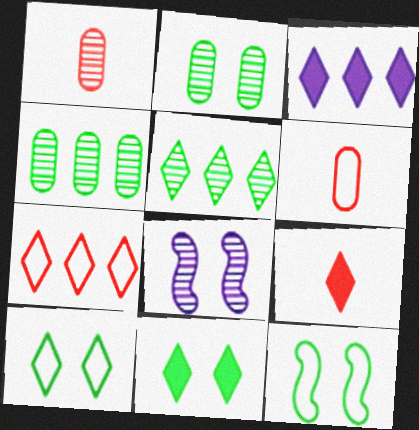[[1, 3, 12], 
[1, 5, 8], 
[2, 11, 12], 
[3, 5, 7], 
[3, 9, 11]]